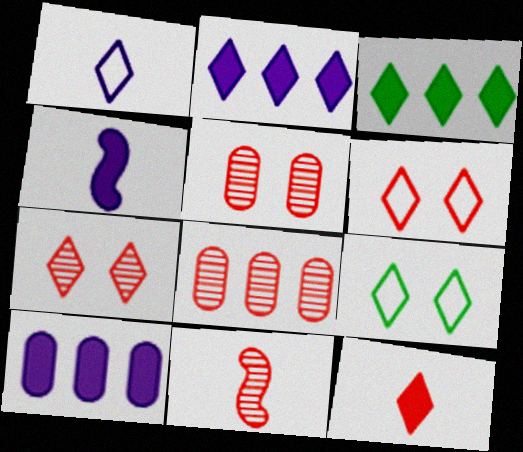[[1, 3, 7], 
[4, 8, 9], 
[7, 8, 11], 
[9, 10, 11]]